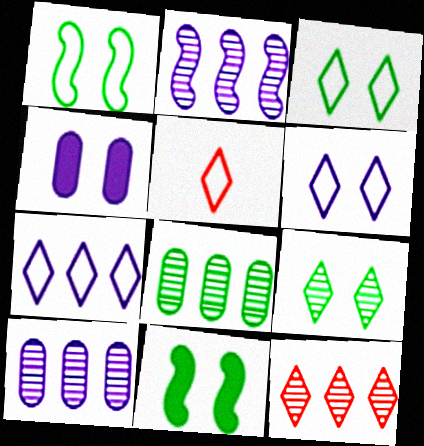[[2, 8, 12], 
[3, 5, 7], 
[5, 10, 11]]